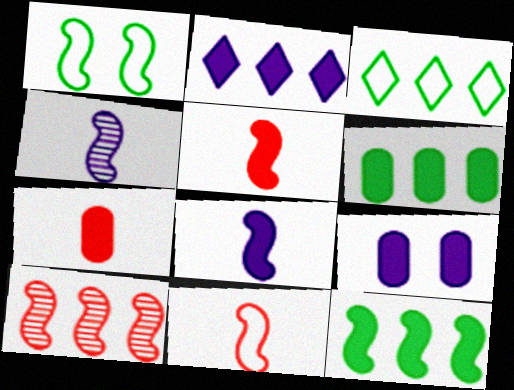[[1, 8, 10], 
[2, 8, 9], 
[6, 7, 9]]